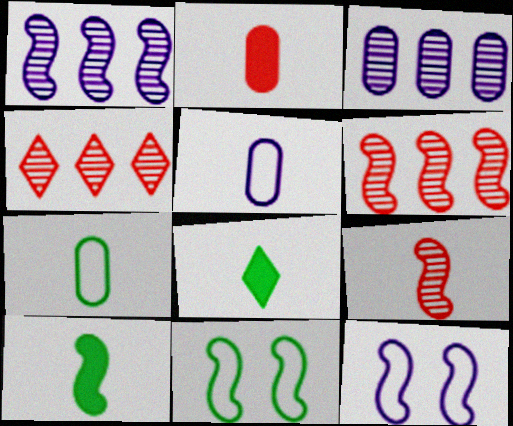[[5, 8, 9], 
[6, 10, 12]]